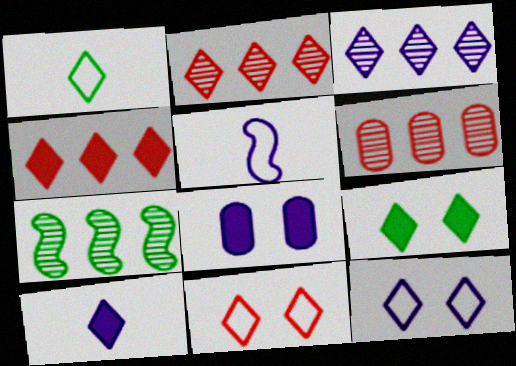[[3, 5, 8], 
[3, 6, 7], 
[3, 10, 12], 
[4, 9, 10], 
[5, 6, 9]]